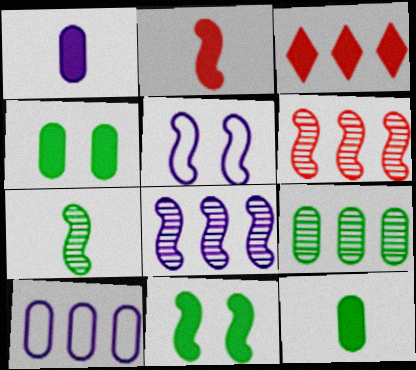[[1, 3, 11]]